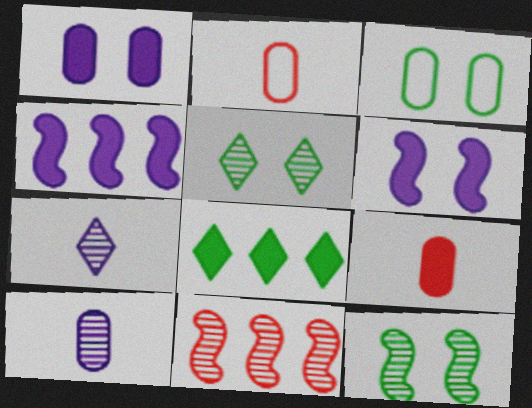[[2, 4, 5], 
[5, 10, 11], 
[6, 8, 9]]